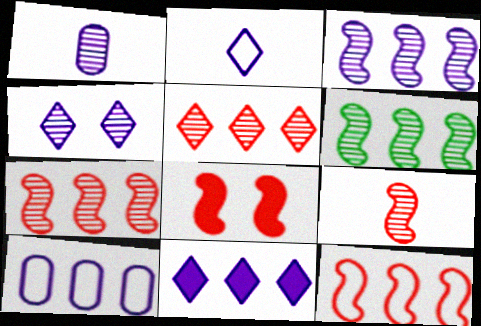[[1, 3, 4], 
[2, 4, 11], 
[3, 6, 7], 
[3, 10, 11], 
[8, 9, 12]]